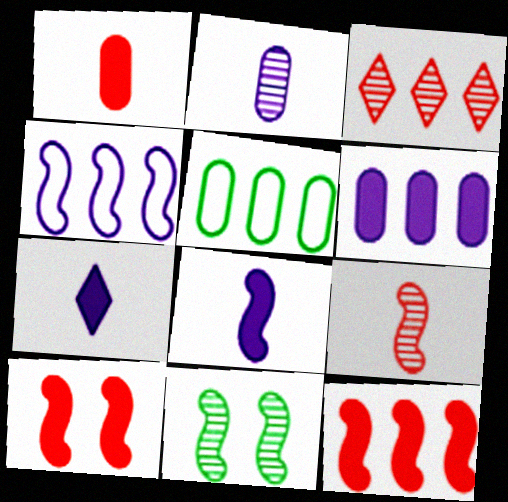[[2, 3, 11]]